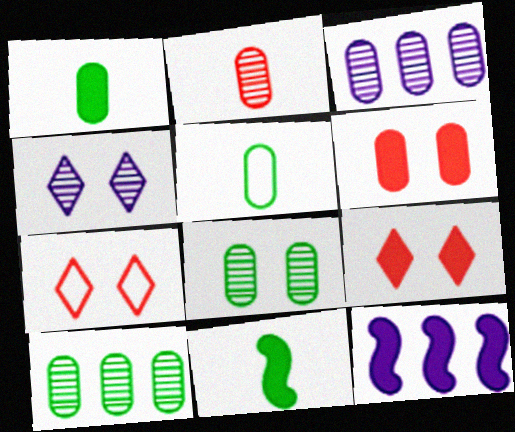[[1, 9, 12], 
[2, 3, 8], 
[3, 5, 6], 
[3, 7, 11]]